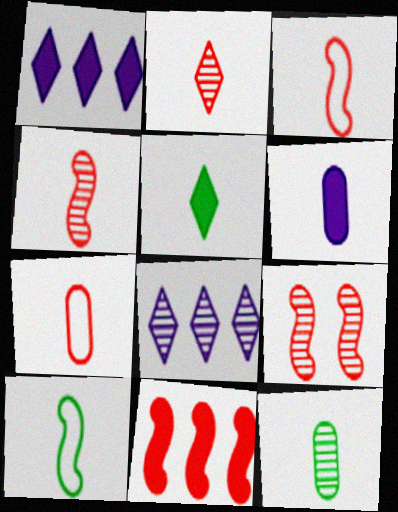[[2, 6, 10], 
[3, 9, 11], 
[5, 10, 12], 
[6, 7, 12], 
[8, 9, 12]]